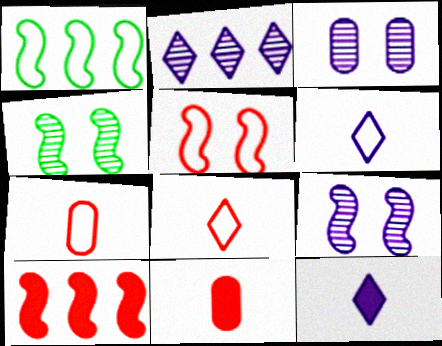[]